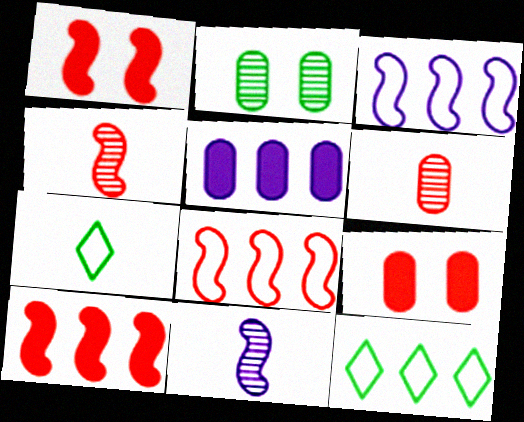[[1, 4, 8], 
[9, 11, 12]]